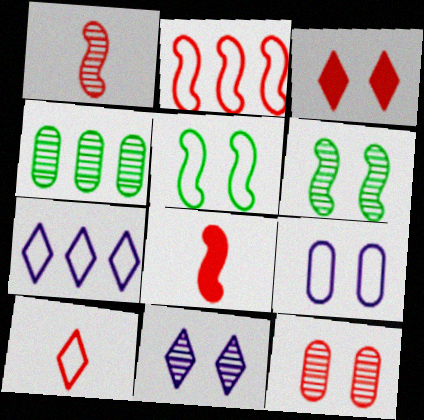[[1, 4, 11], 
[3, 6, 9], 
[6, 11, 12]]